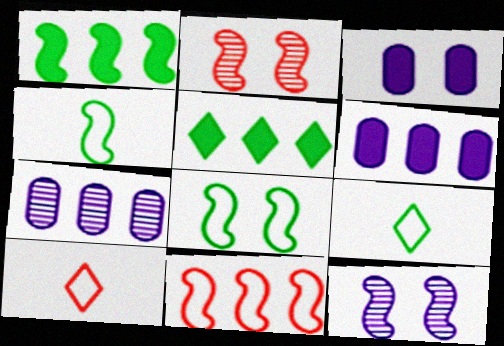[[2, 6, 9], 
[5, 7, 11]]